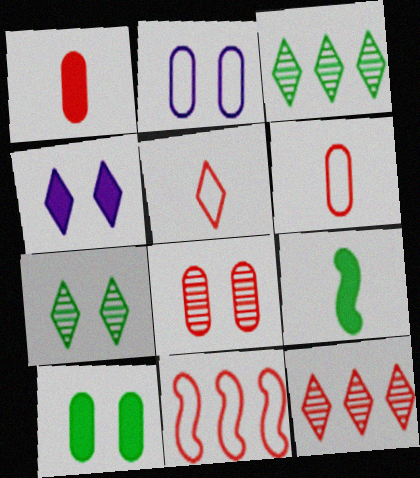[[2, 8, 10], 
[2, 9, 12], 
[3, 4, 5]]